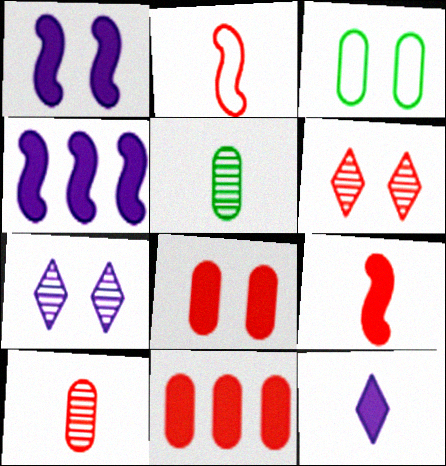[[1, 3, 6], 
[2, 5, 12], 
[2, 6, 11]]